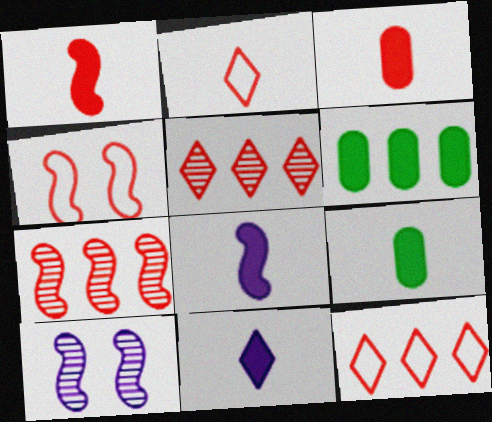[[1, 4, 7], 
[1, 9, 11], 
[2, 6, 10], 
[3, 4, 5], 
[9, 10, 12]]